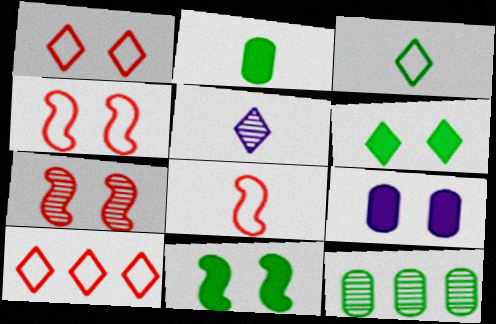[[2, 5, 8], 
[3, 11, 12], 
[5, 6, 10], 
[5, 7, 12]]